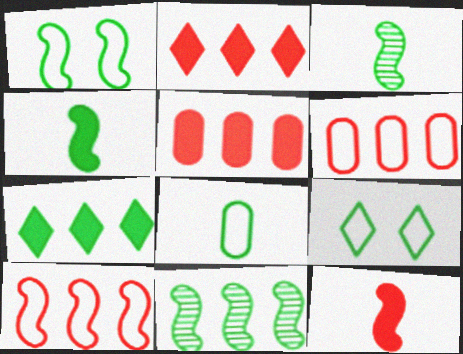[[1, 4, 11]]